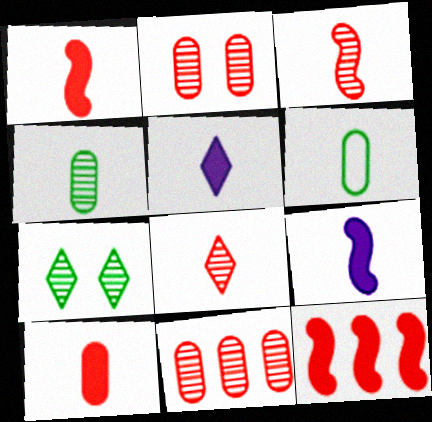[[3, 5, 6], 
[6, 8, 9]]